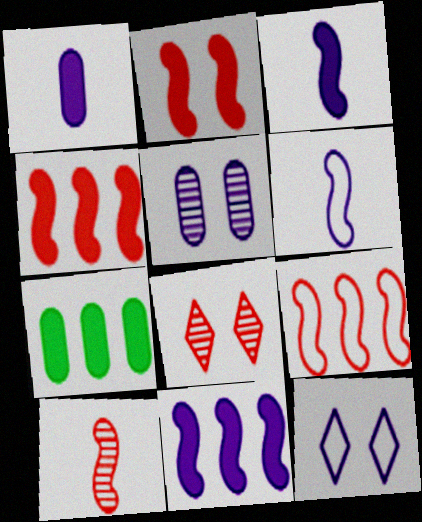[[2, 9, 10], 
[6, 7, 8], 
[7, 10, 12]]